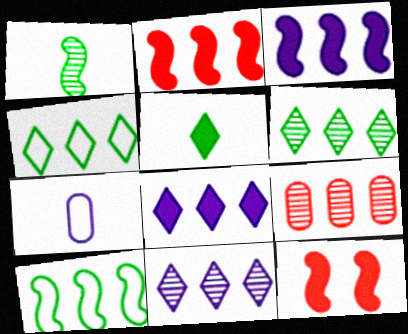[[3, 4, 9], 
[6, 7, 12], 
[8, 9, 10]]